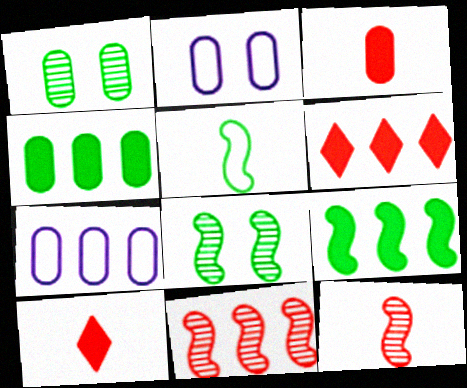[[1, 3, 7], 
[5, 8, 9], 
[7, 8, 10]]